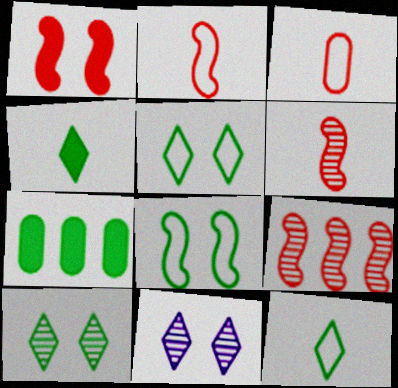[[1, 2, 9], 
[2, 7, 11]]